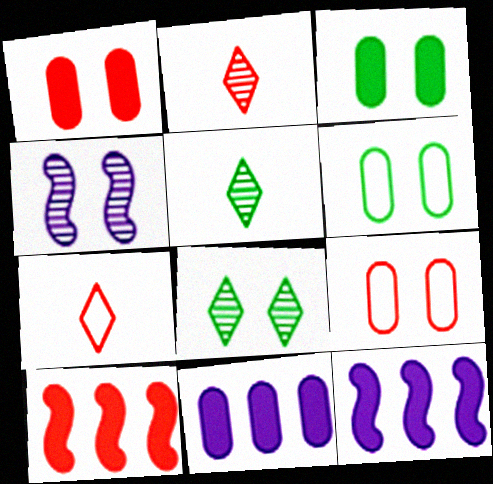[[2, 6, 12], 
[2, 9, 10], 
[5, 9, 12]]